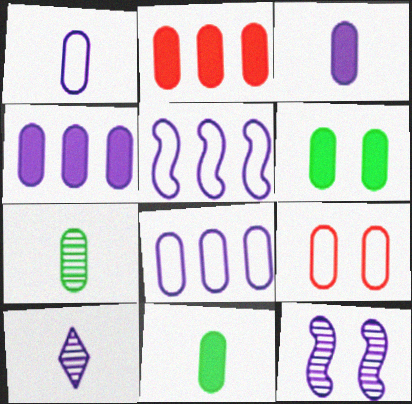[[2, 3, 6], 
[4, 7, 9]]